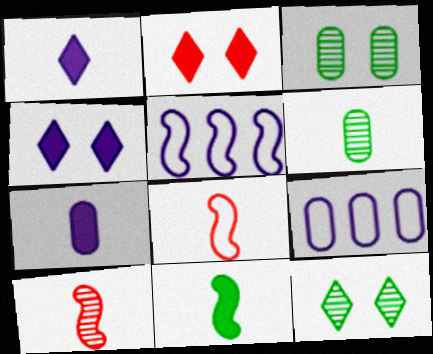[[1, 6, 8], 
[2, 5, 6]]